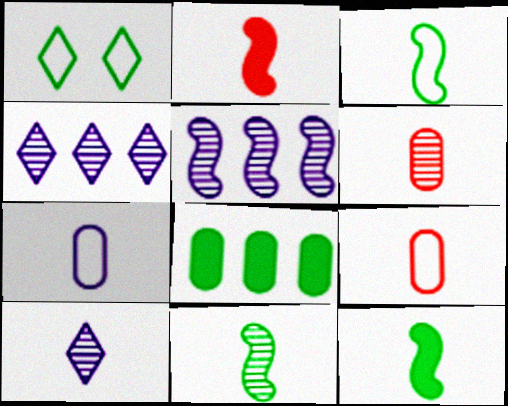[[1, 8, 11], 
[3, 11, 12], 
[6, 10, 11], 
[9, 10, 12]]